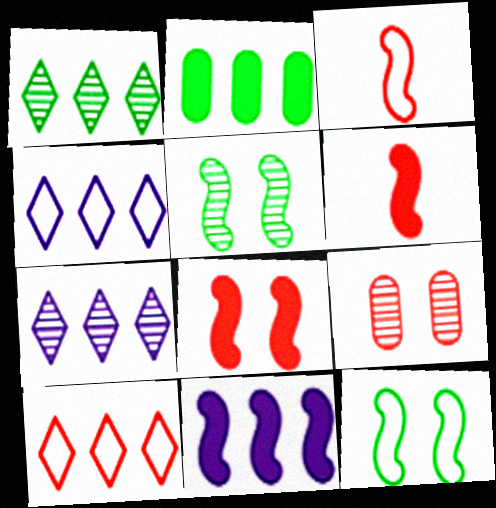[[3, 5, 11], 
[6, 9, 10]]